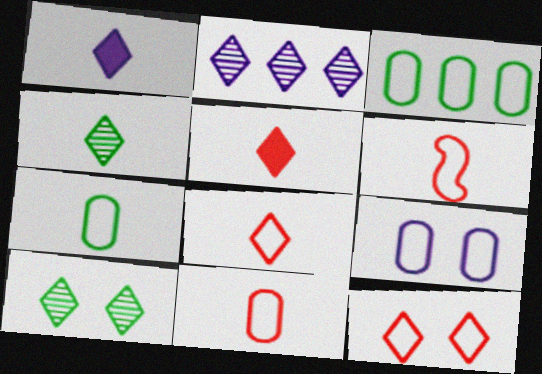[[1, 4, 8], 
[3, 9, 11], 
[6, 8, 11]]